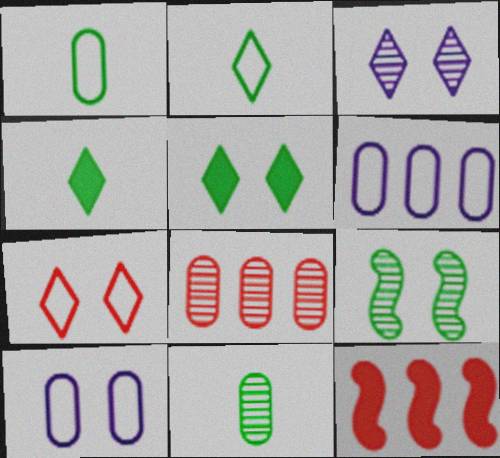[[1, 3, 12], 
[3, 5, 7]]